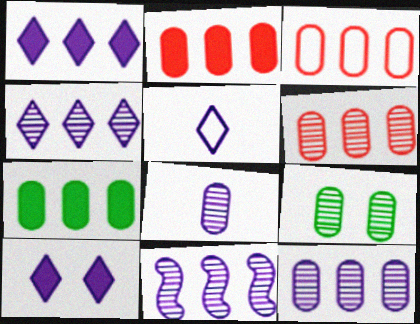[[2, 3, 6], 
[3, 7, 12], 
[4, 5, 10], 
[4, 11, 12], 
[6, 8, 9]]